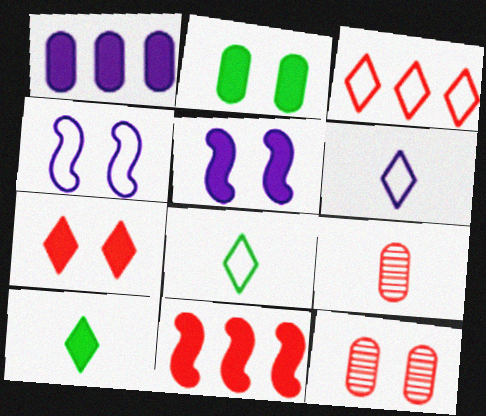[[2, 5, 7]]